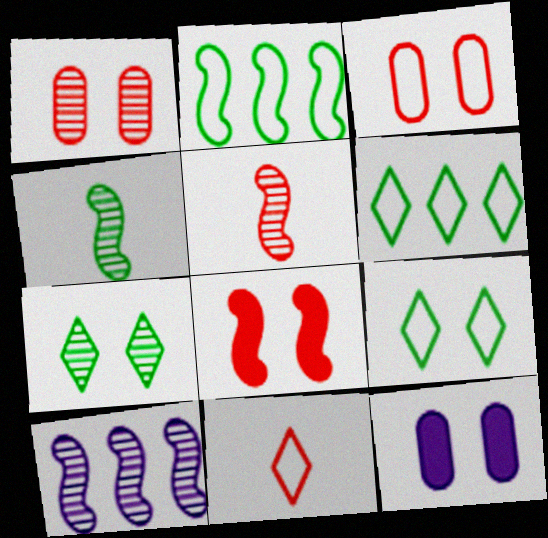[[5, 6, 12]]